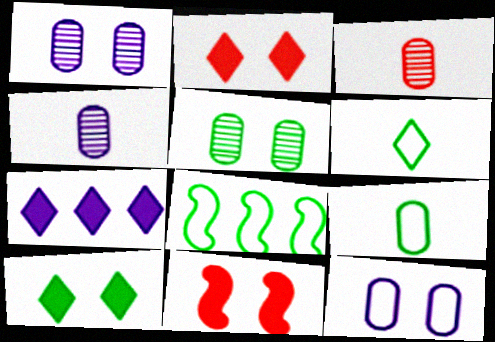[[2, 4, 8]]